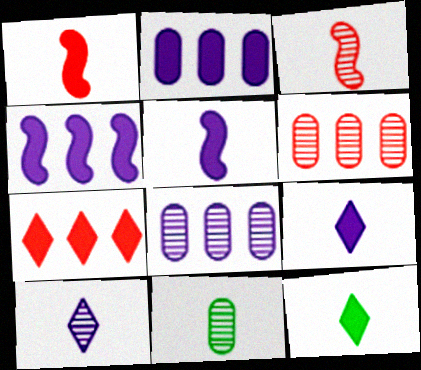[[3, 10, 11]]